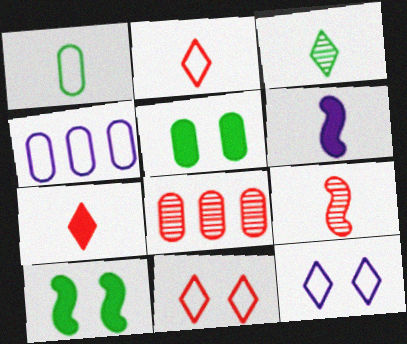[]